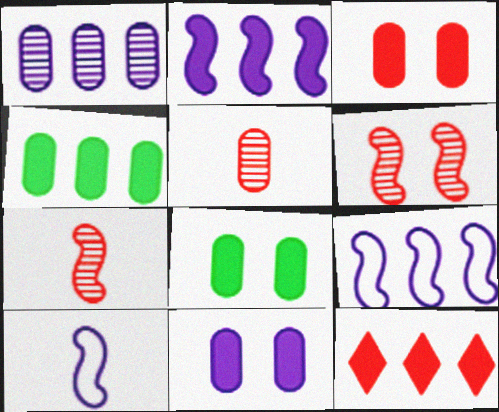[[2, 4, 12], 
[3, 8, 11]]